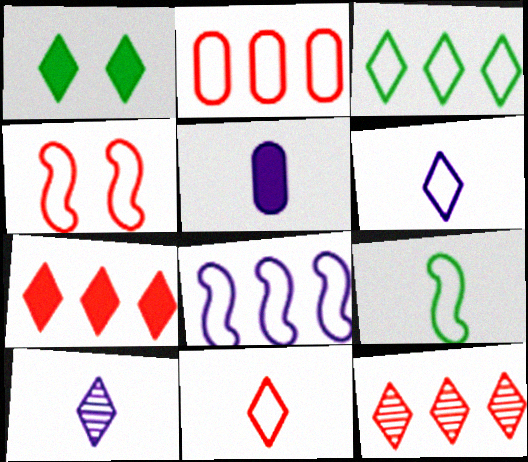[[1, 6, 12], 
[2, 3, 8], 
[2, 4, 11], 
[4, 8, 9]]